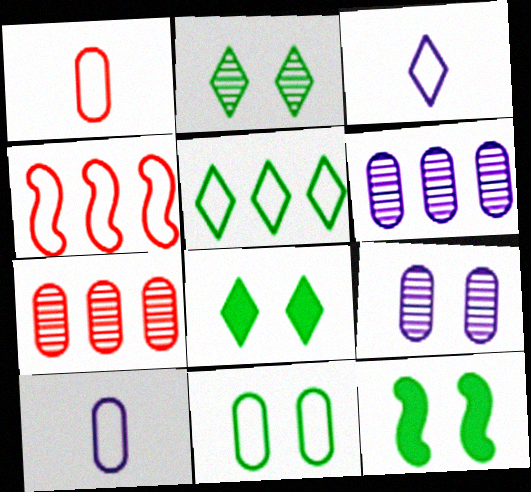[[2, 11, 12], 
[3, 4, 11], 
[3, 7, 12]]